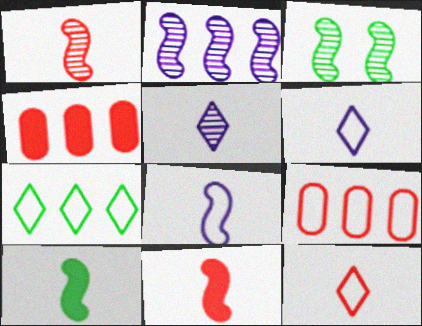[[1, 2, 3], 
[1, 8, 10], 
[2, 4, 7], 
[3, 4, 6]]